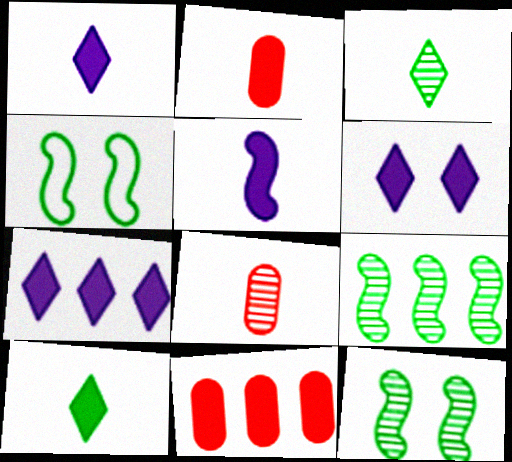[[1, 6, 7], 
[2, 5, 10], 
[4, 7, 8]]